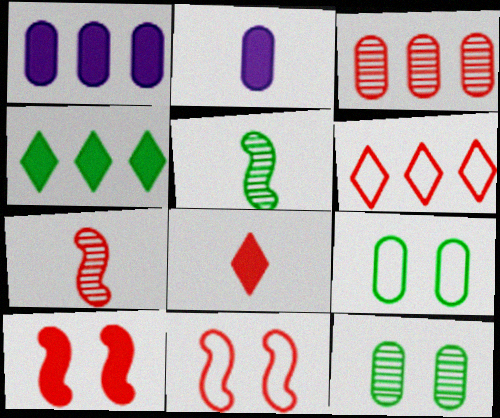[[2, 3, 9], 
[2, 4, 10], 
[3, 8, 11], 
[4, 5, 9]]